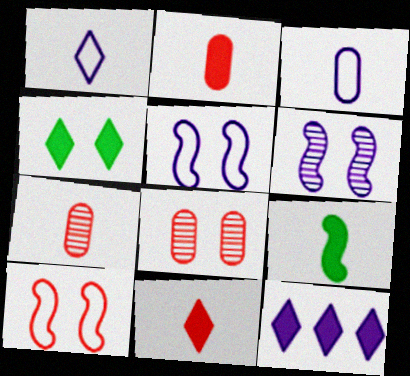[[1, 7, 9], 
[3, 6, 12], 
[4, 5, 8], 
[4, 11, 12]]